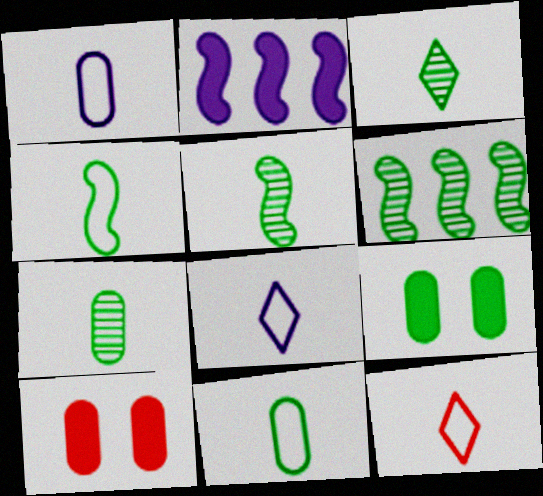[[1, 4, 12], 
[3, 5, 7], 
[6, 8, 10]]